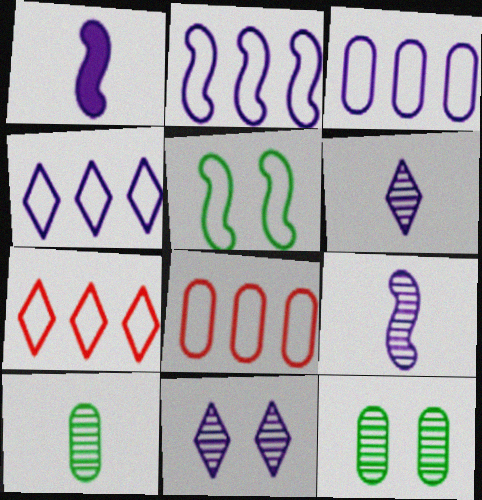[[1, 3, 11], 
[1, 7, 12], 
[2, 3, 4]]